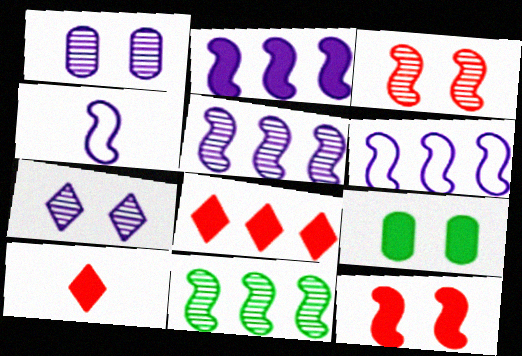[[2, 5, 6], 
[2, 9, 10], 
[4, 11, 12]]